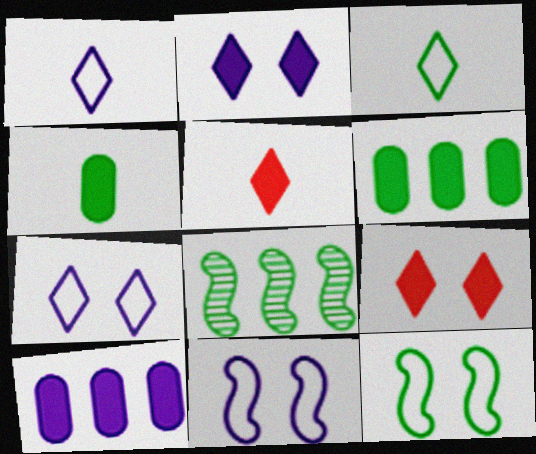[]